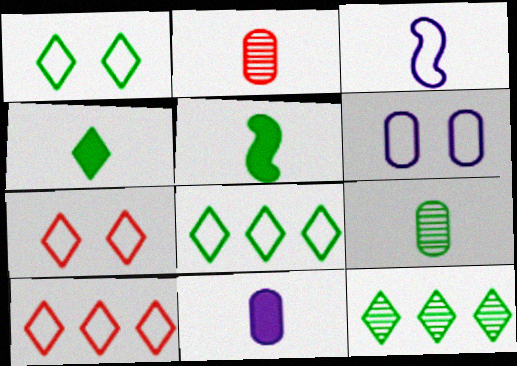[[1, 4, 12], 
[2, 3, 4]]